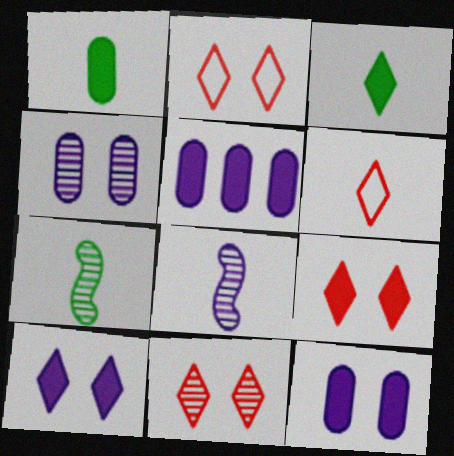[[1, 6, 8], 
[2, 5, 7], 
[2, 9, 11]]